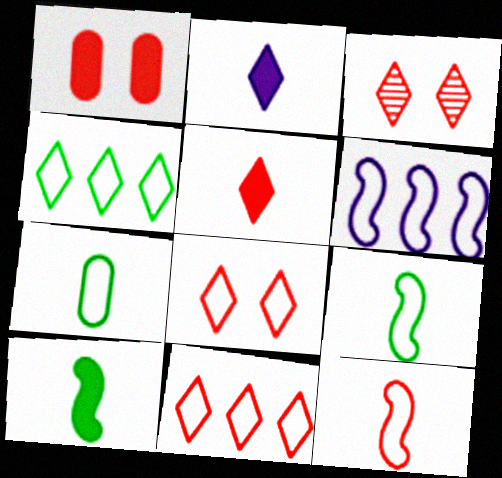[[2, 3, 4], 
[3, 5, 11], 
[6, 7, 8]]